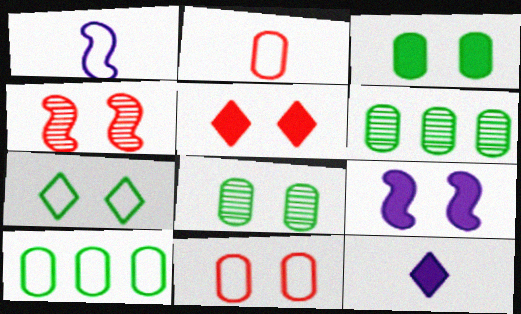[[1, 5, 6], 
[3, 5, 9], 
[4, 5, 11], 
[4, 10, 12]]